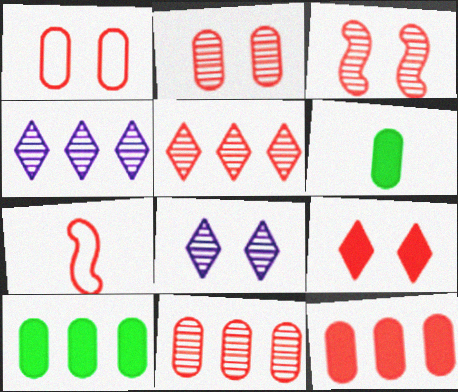[[1, 3, 9], 
[7, 8, 10], 
[7, 9, 11]]